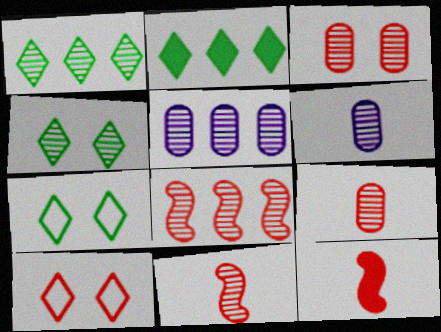[[1, 5, 8], 
[4, 5, 11], 
[4, 6, 8], 
[5, 7, 12]]